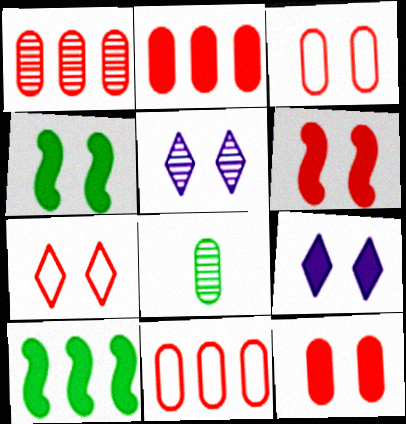[[1, 2, 11], 
[3, 4, 5], 
[4, 9, 12]]